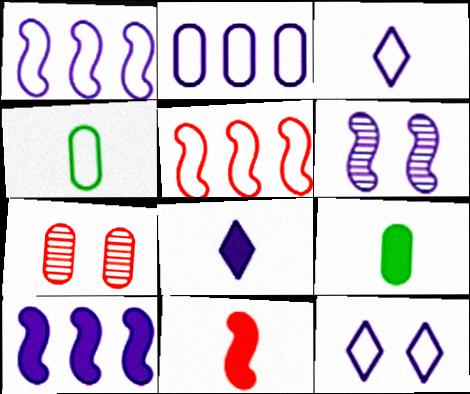[[2, 6, 8], 
[2, 7, 9], 
[4, 5, 12], 
[8, 9, 11]]